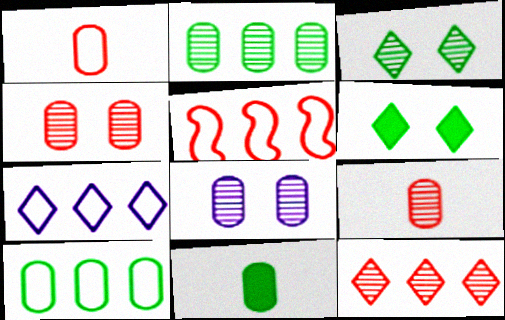[[2, 8, 9], 
[5, 7, 10]]